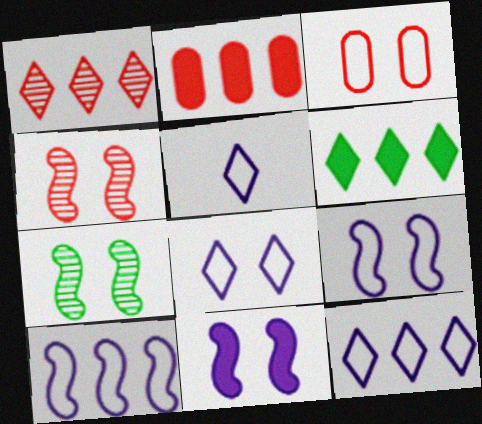[[1, 6, 12], 
[2, 5, 7], 
[5, 8, 12]]